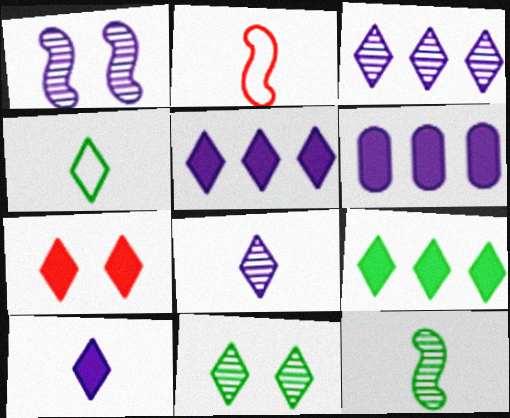[[2, 6, 11], 
[3, 4, 7], 
[4, 9, 11], 
[7, 9, 10]]